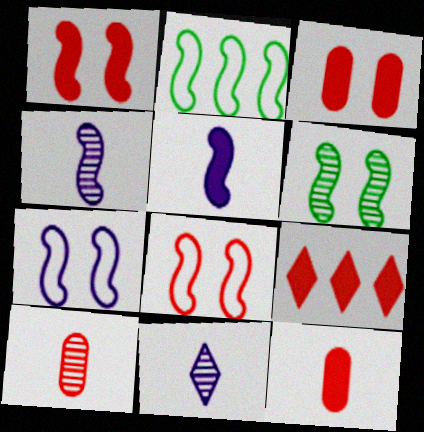[[1, 2, 4], 
[1, 6, 7], 
[1, 9, 12], 
[2, 3, 11], 
[8, 9, 10]]